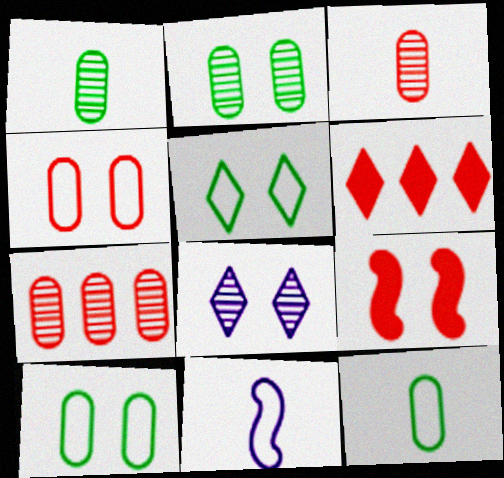[[2, 6, 11], 
[8, 9, 10]]